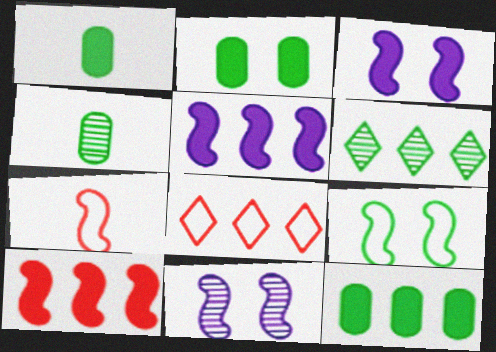[[1, 2, 12], 
[1, 6, 9], 
[1, 8, 11], 
[3, 4, 8]]